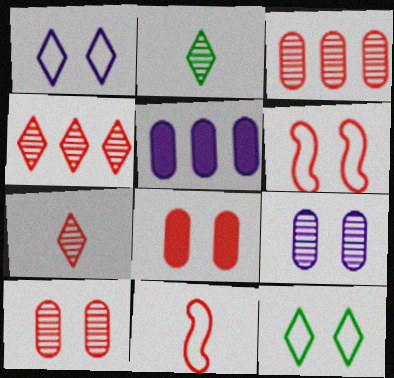[[2, 5, 6], 
[4, 8, 11]]